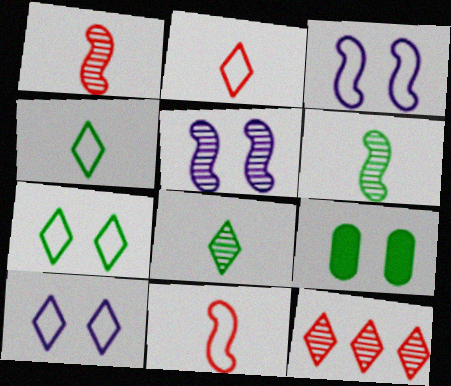[]